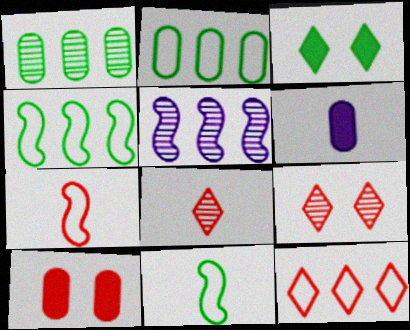[[1, 3, 11], 
[4, 6, 9], 
[6, 8, 11]]